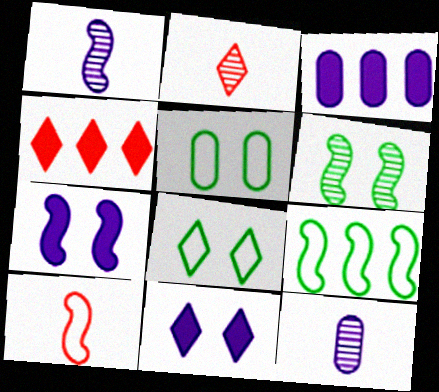[[1, 4, 5]]